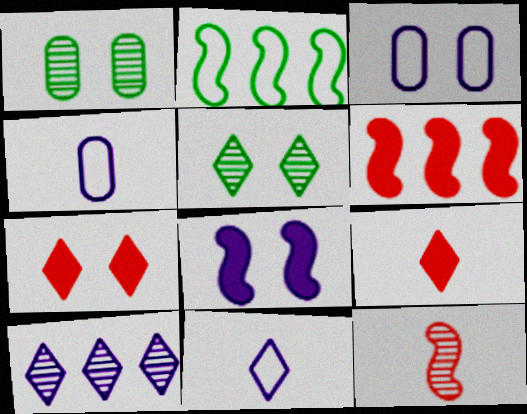[[1, 6, 11], 
[1, 10, 12], 
[2, 8, 12], 
[4, 5, 6], 
[4, 8, 10]]